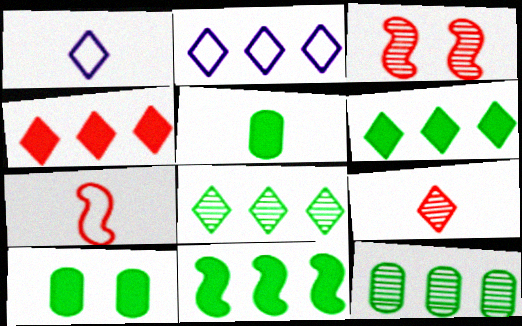[[2, 3, 5], 
[2, 4, 8]]